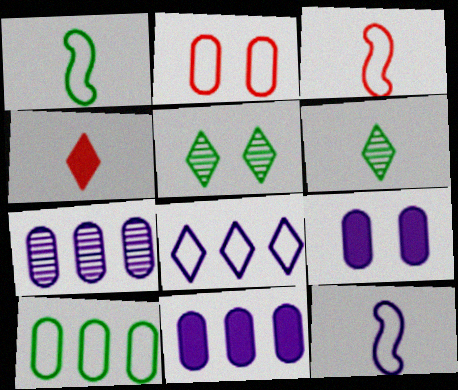[[1, 2, 8], 
[1, 3, 12], 
[3, 5, 11], 
[4, 5, 8]]